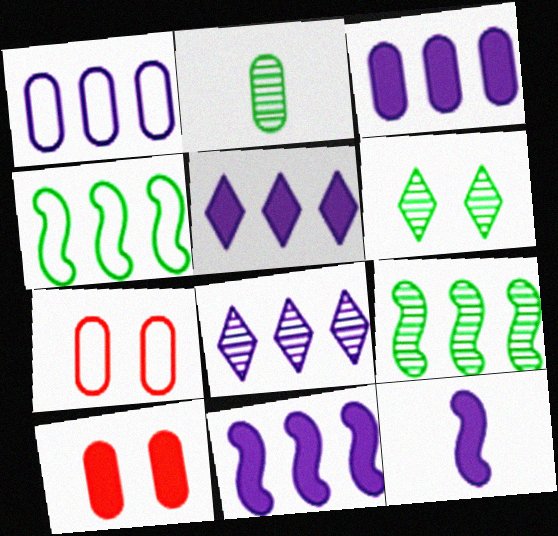[[1, 2, 10], 
[1, 8, 11], 
[2, 3, 7], 
[2, 6, 9], 
[3, 5, 11]]